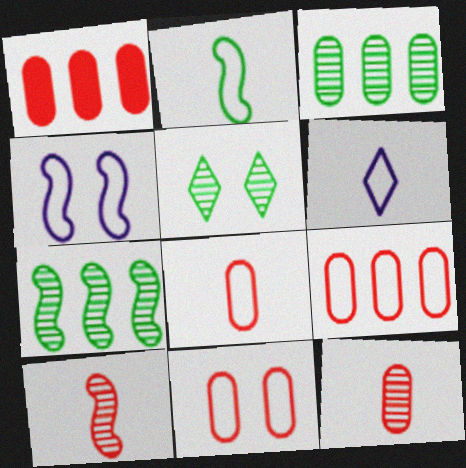[[1, 11, 12], 
[2, 6, 8], 
[8, 9, 11]]